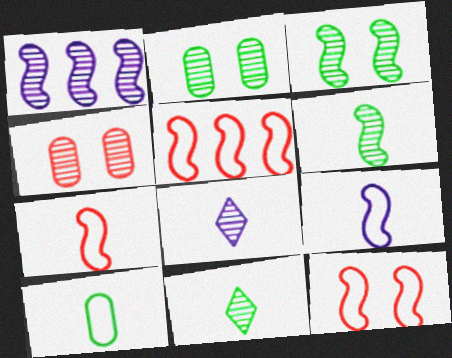[[1, 4, 11], 
[5, 7, 12]]